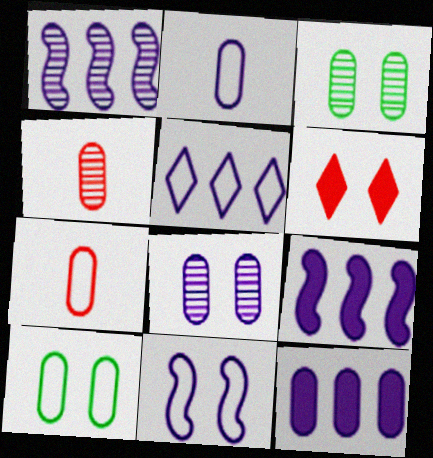[[1, 5, 12], 
[2, 5, 11], 
[2, 8, 12], 
[3, 6, 11], 
[3, 7, 12], 
[4, 10, 12]]